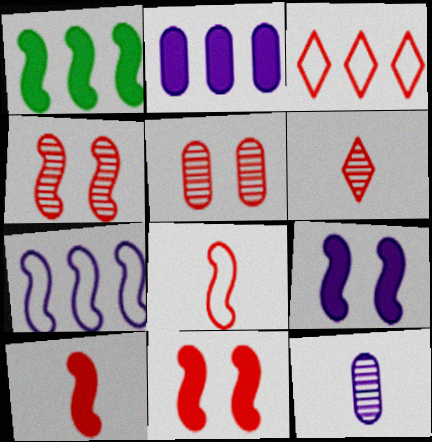[[1, 9, 10], 
[3, 5, 10]]